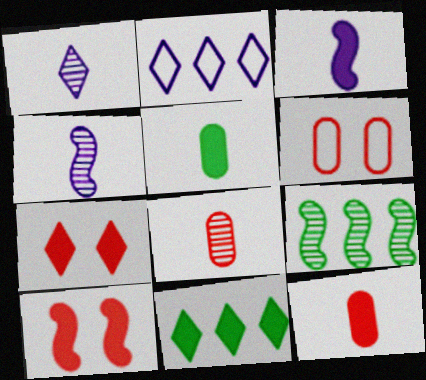[[4, 6, 11]]